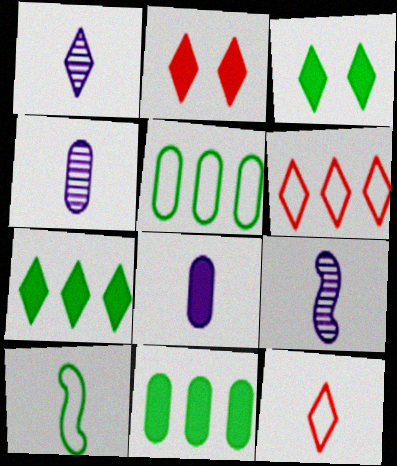[[1, 3, 6], 
[1, 4, 9], 
[2, 5, 9]]